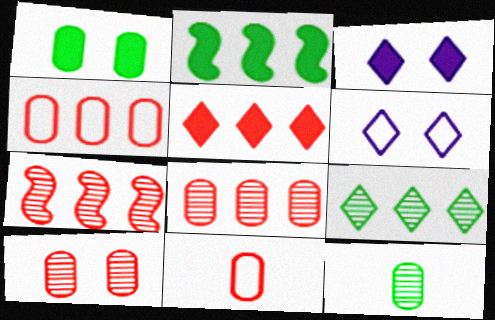[[4, 5, 7]]